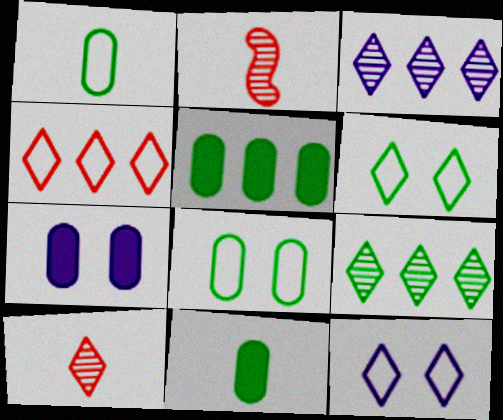[[2, 5, 12]]